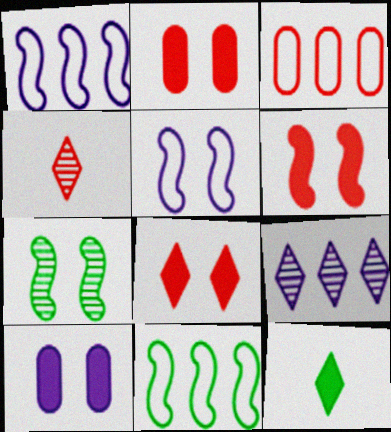[[2, 6, 8], 
[3, 4, 6], 
[4, 10, 11], 
[5, 6, 7]]